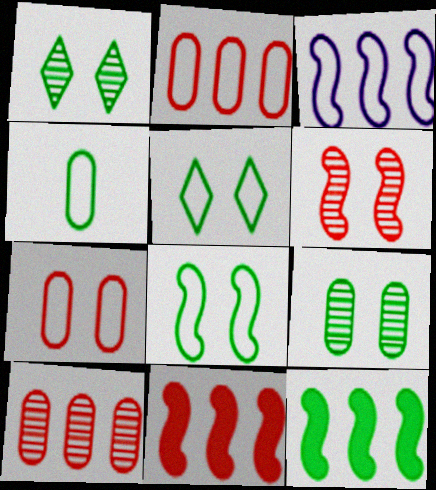[[1, 4, 12]]